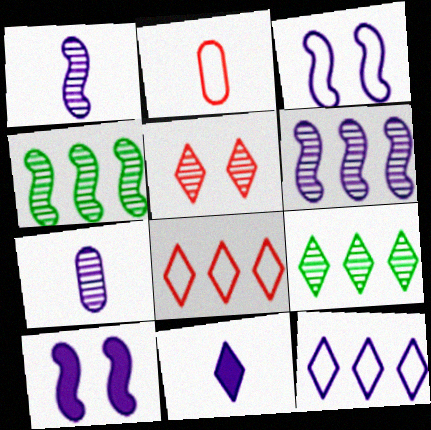[[2, 9, 10], 
[4, 5, 7], 
[7, 10, 12]]